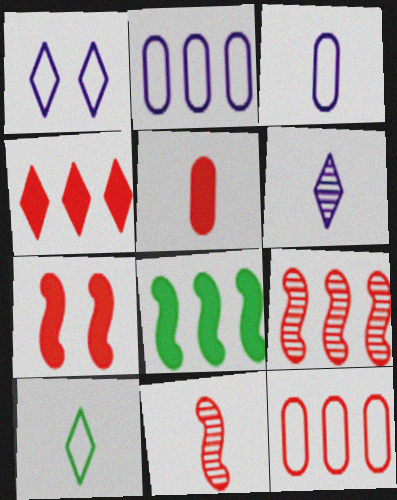[[4, 5, 7], 
[4, 9, 12]]